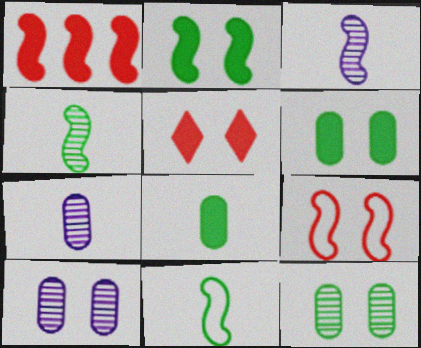[]